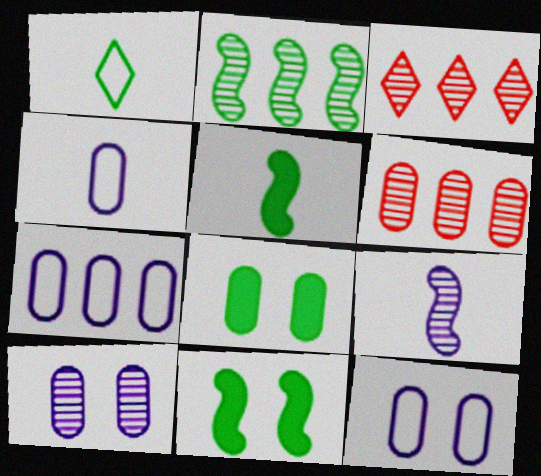[[1, 2, 8], 
[3, 4, 11], 
[3, 5, 12], 
[4, 6, 8], 
[4, 7, 12]]